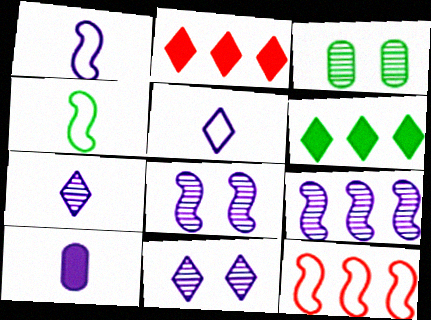[[1, 2, 3], 
[1, 7, 10], 
[3, 4, 6]]